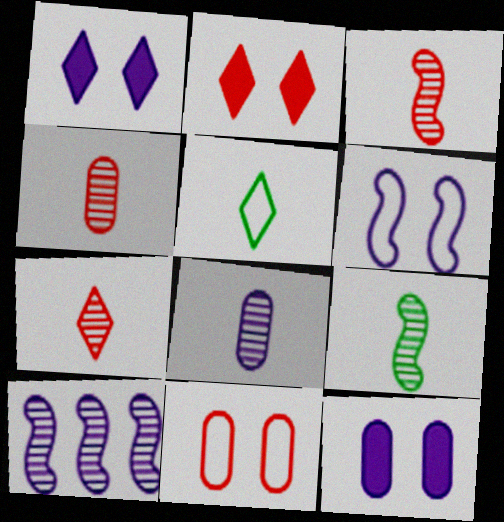[[3, 4, 7], 
[7, 8, 9]]